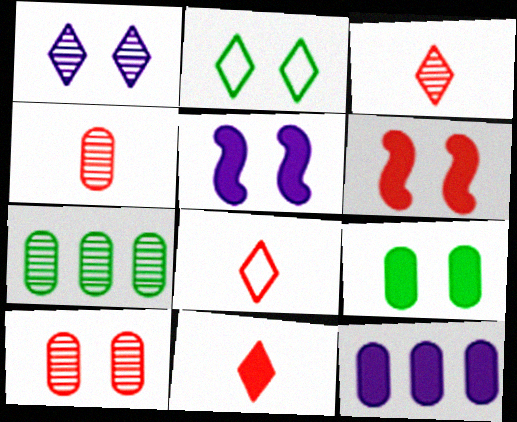[[2, 5, 10], 
[3, 8, 11], 
[5, 7, 8]]